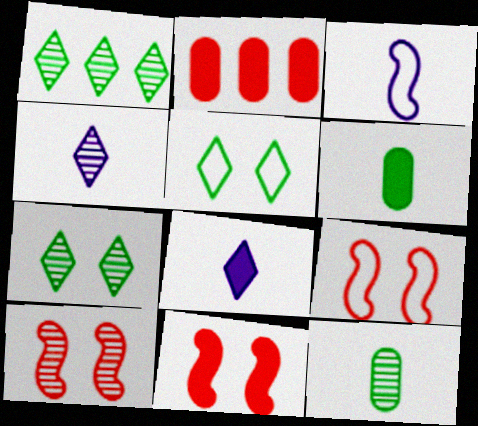[[2, 3, 7], 
[9, 10, 11]]